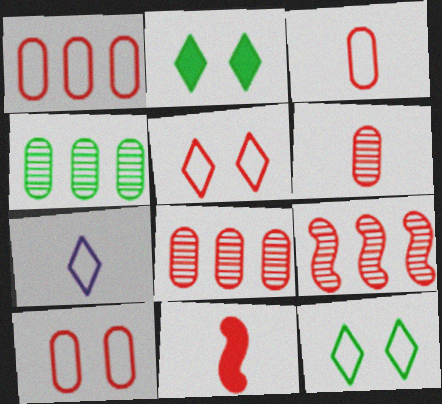[[1, 3, 10], 
[5, 8, 11]]